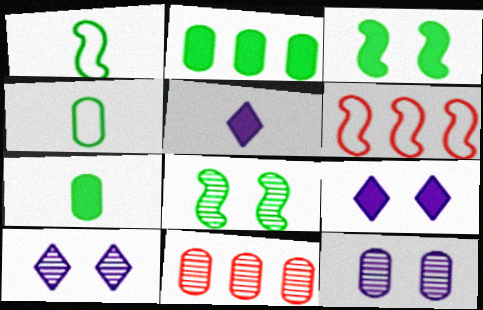[[1, 9, 11], 
[6, 7, 10]]